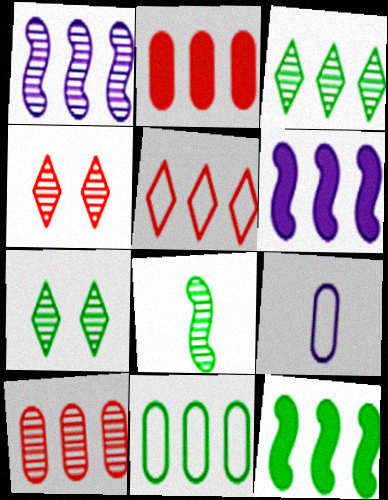[[1, 3, 10], 
[3, 11, 12], 
[4, 9, 12]]